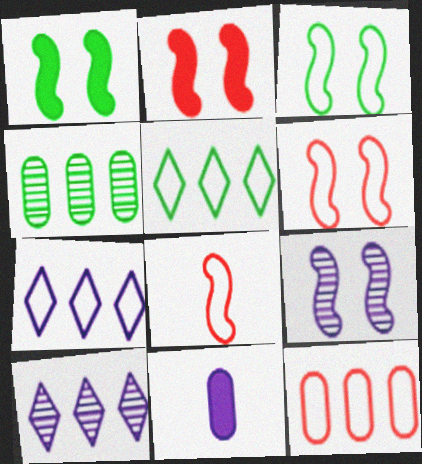[[1, 6, 9], 
[2, 3, 9], 
[7, 9, 11]]